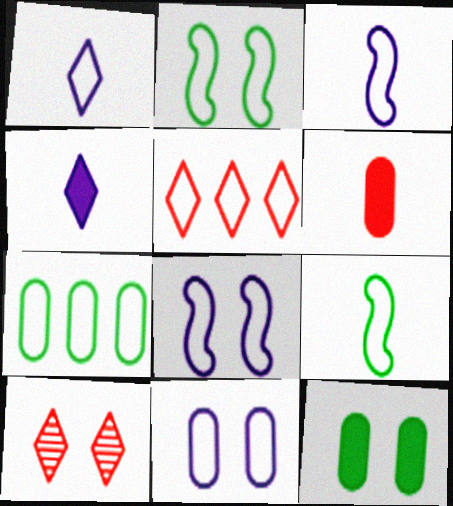[[5, 9, 11], 
[8, 10, 12]]